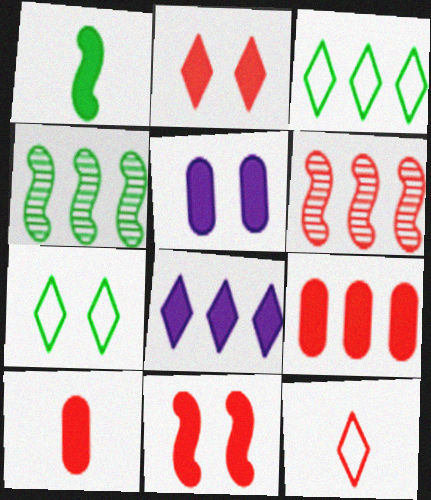[[4, 5, 12]]